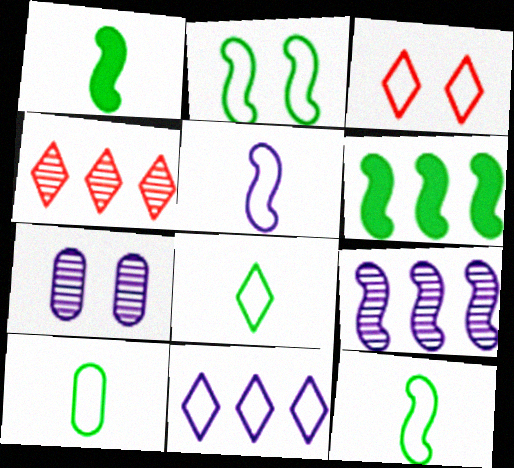[[3, 8, 11], 
[8, 10, 12]]